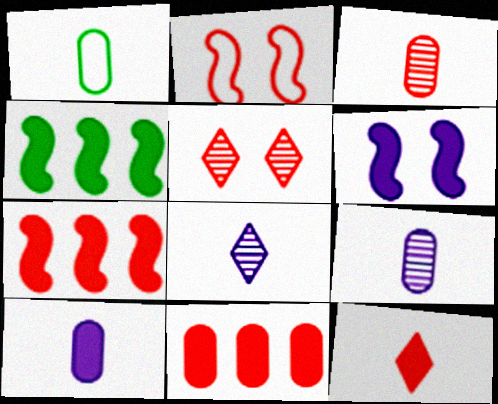[[1, 3, 10]]